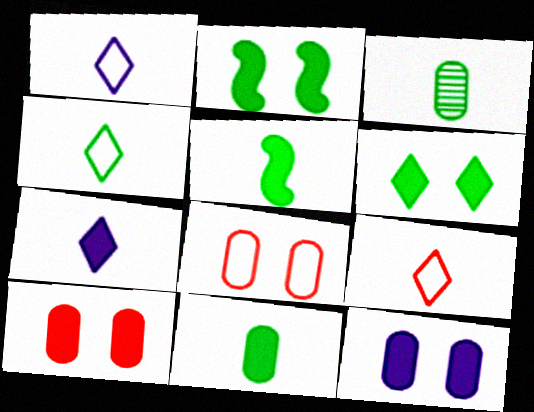[[1, 4, 9], 
[3, 4, 5]]